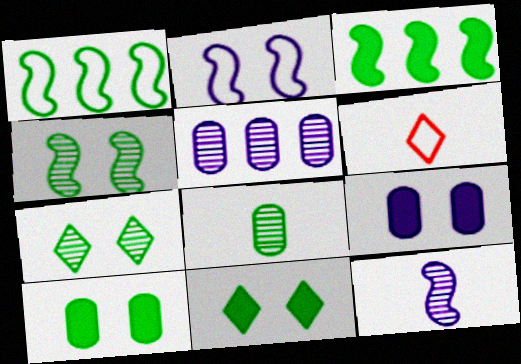[[1, 8, 11]]